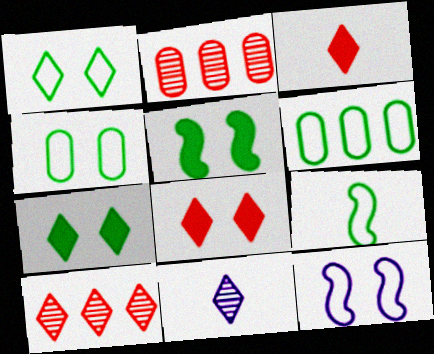[[1, 6, 9]]